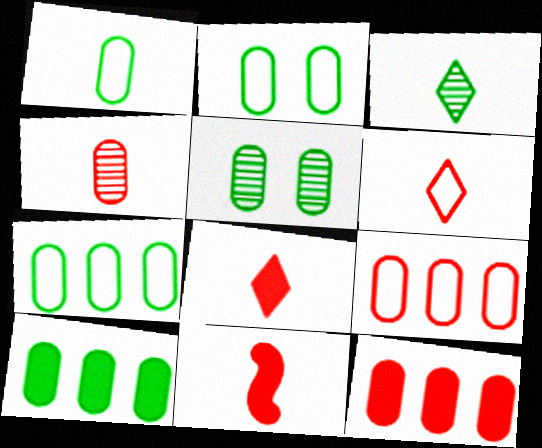[[1, 2, 7], 
[1, 5, 10], 
[4, 6, 11]]